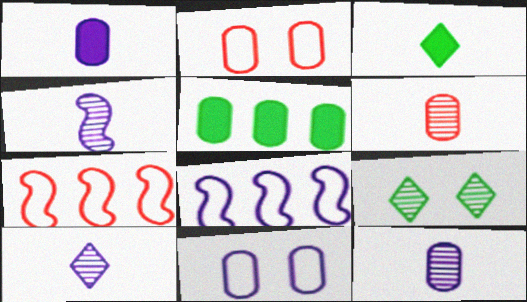[[1, 7, 9], 
[2, 5, 12], 
[4, 10, 12], 
[5, 6, 11]]